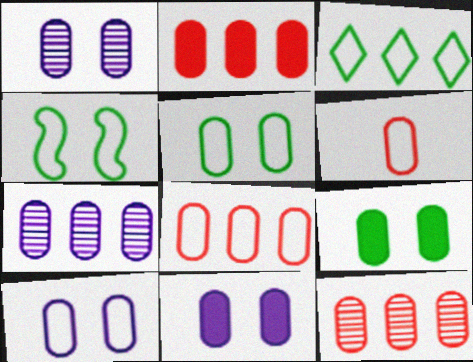[[1, 10, 11], 
[2, 8, 12], 
[6, 7, 9]]